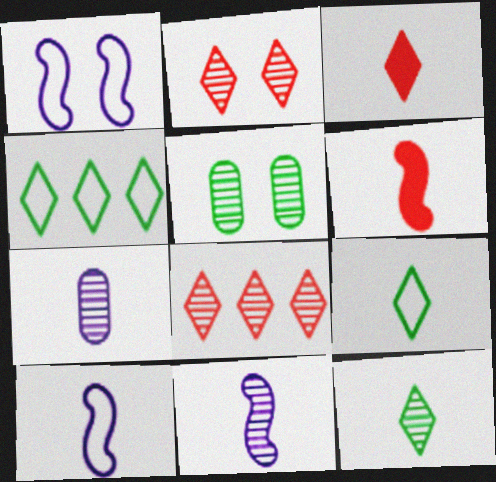[[5, 8, 11], 
[6, 7, 9]]